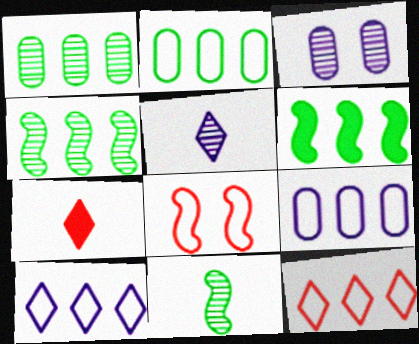[]